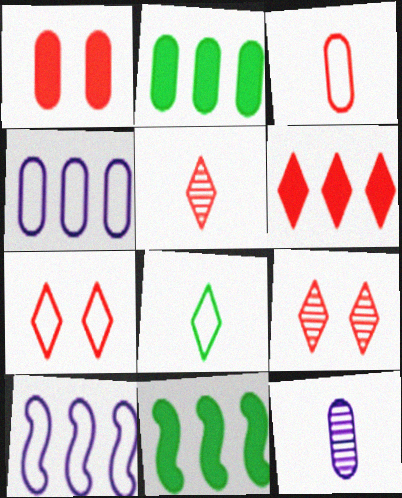[[5, 6, 7], 
[7, 11, 12]]